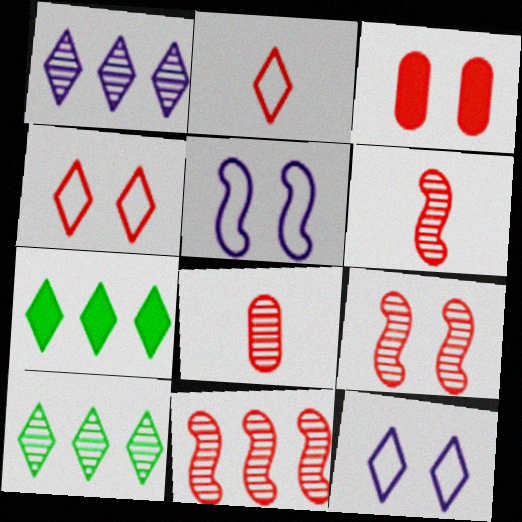[[2, 3, 11], 
[3, 4, 9], 
[5, 7, 8], 
[6, 9, 11]]